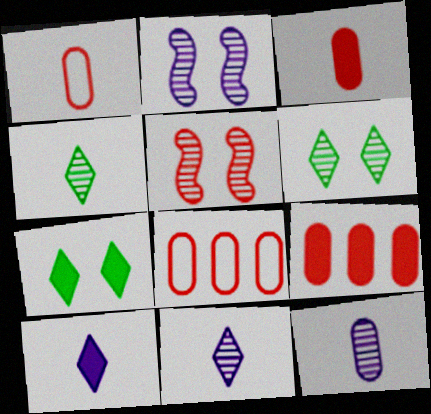[]